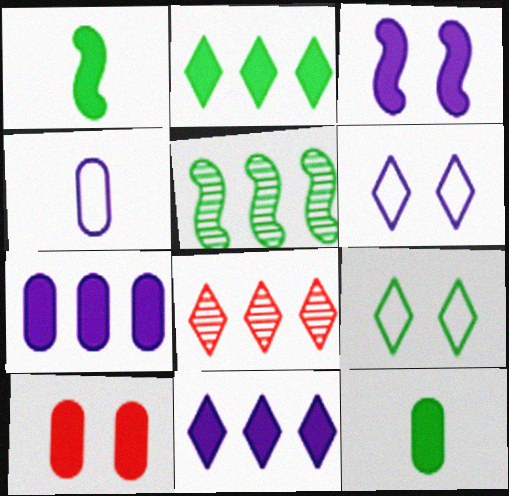[[1, 10, 11], 
[5, 9, 12], 
[7, 10, 12]]